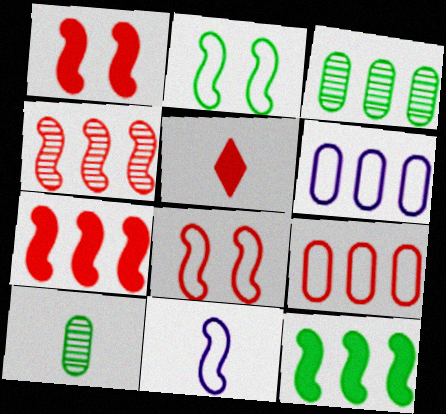[[5, 10, 11]]